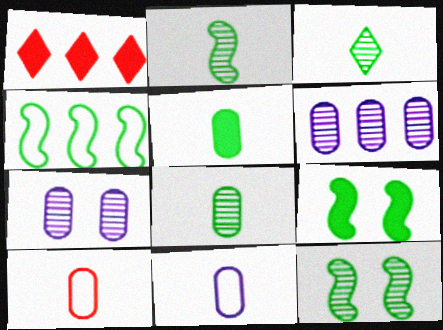[[1, 4, 6], 
[1, 11, 12], 
[2, 3, 8], 
[2, 4, 9]]